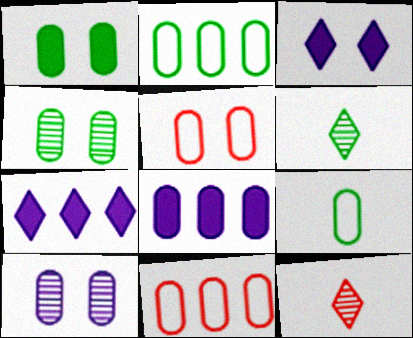[[1, 5, 10]]